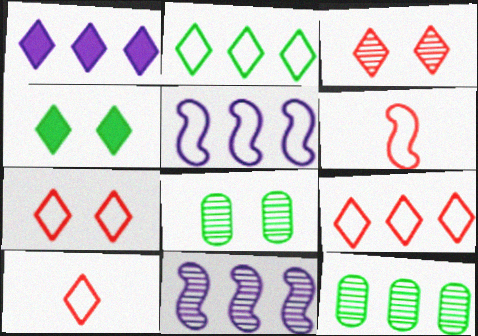[[1, 6, 8], 
[7, 9, 10]]